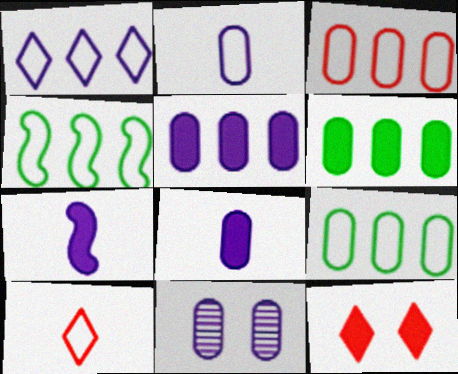[[1, 3, 4], 
[1, 7, 11], 
[2, 5, 11], 
[6, 7, 12]]